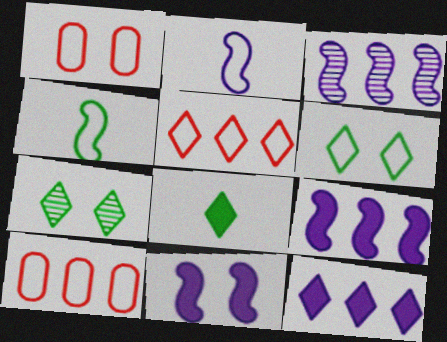[[1, 3, 8], 
[1, 7, 11], 
[2, 3, 11], 
[2, 6, 10]]